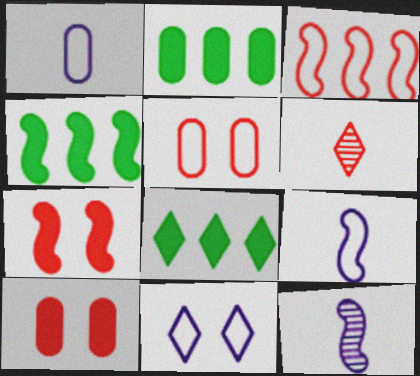[[2, 4, 8], 
[3, 6, 10], 
[5, 8, 12], 
[6, 8, 11]]